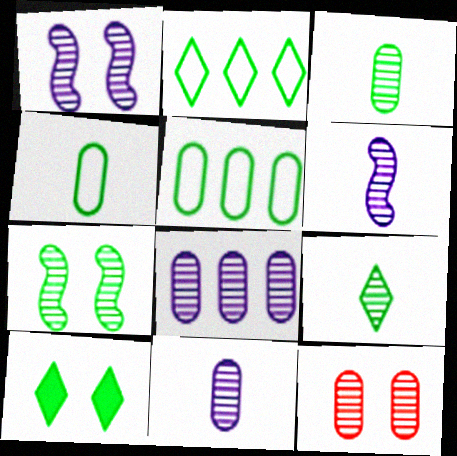[[2, 9, 10], 
[3, 8, 12]]